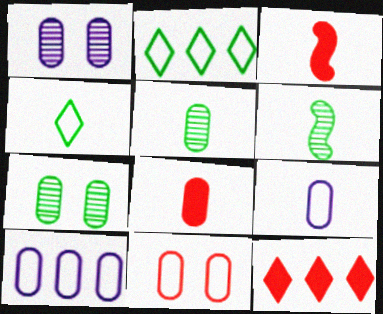[[1, 2, 3], 
[5, 8, 9], 
[7, 8, 10]]